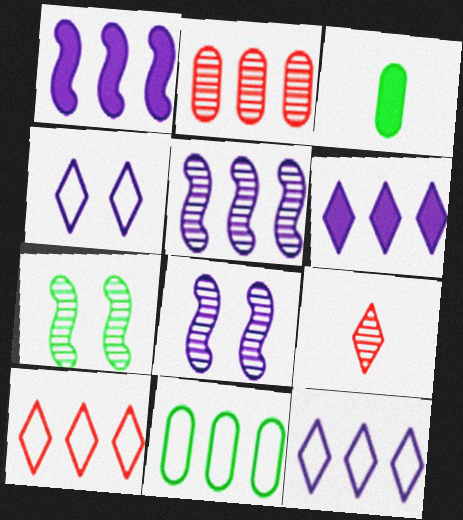[[3, 8, 10]]